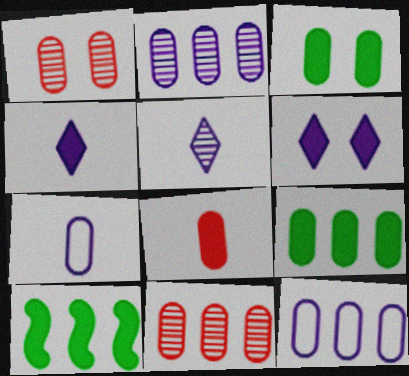[[1, 7, 9], 
[3, 7, 11], 
[6, 8, 10], 
[9, 11, 12]]